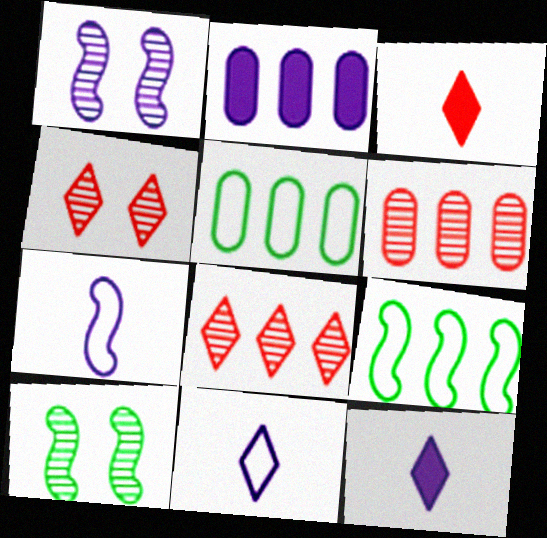[[1, 2, 11], 
[1, 3, 5], 
[2, 5, 6], 
[2, 8, 9]]